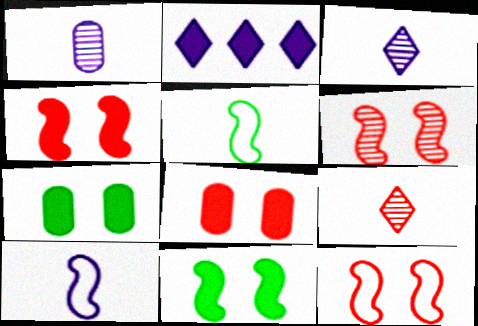[[4, 6, 12]]